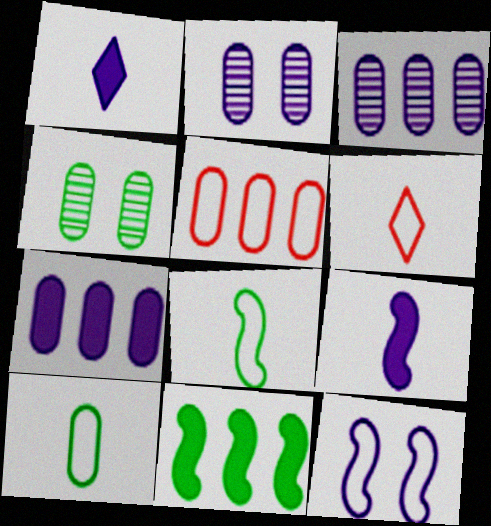[[1, 3, 12], 
[2, 6, 11]]